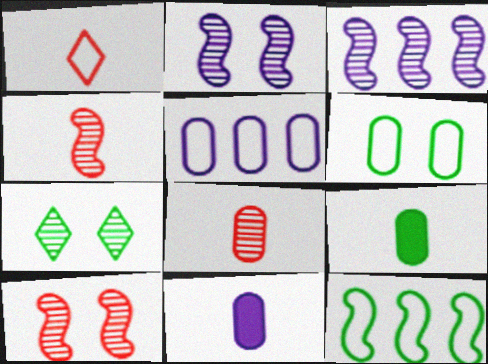[[3, 7, 8], 
[7, 9, 12]]